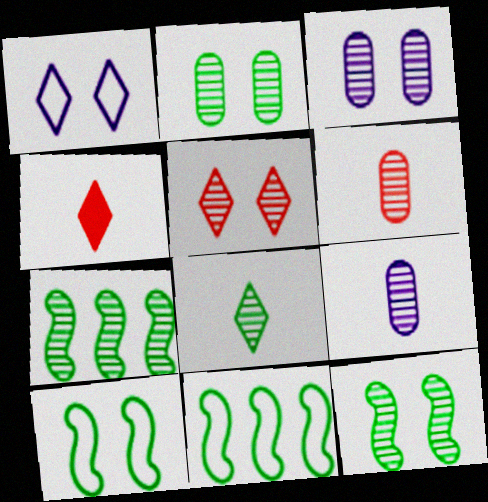[[2, 7, 8], 
[3, 4, 11], 
[3, 5, 12], 
[5, 7, 9]]